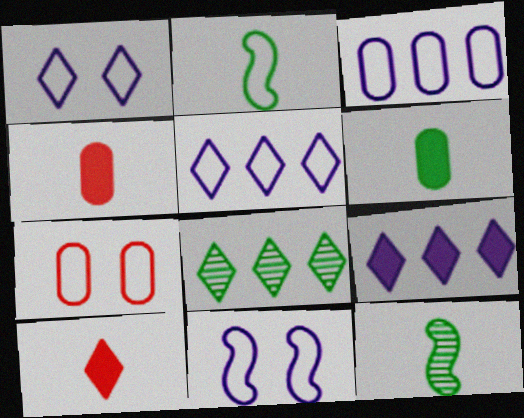[[1, 8, 10], 
[2, 5, 7], 
[4, 8, 11], 
[7, 9, 12]]